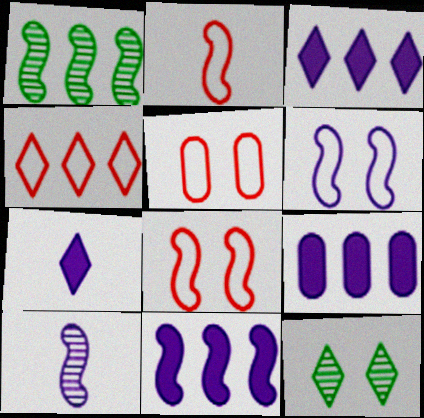[[1, 4, 9], 
[1, 5, 7], 
[2, 4, 5], 
[2, 9, 12], 
[3, 9, 11], 
[4, 7, 12], 
[6, 10, 11]]